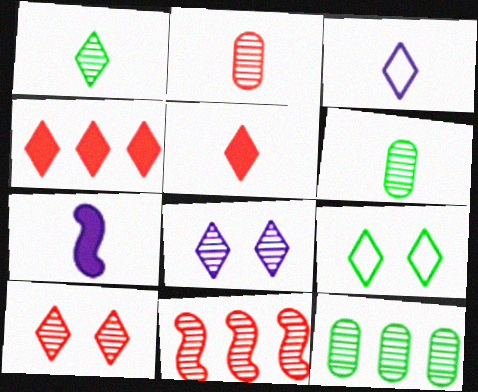[[1, 3, 5], 
[2, 10, 11], 
[6, 8, 11]]